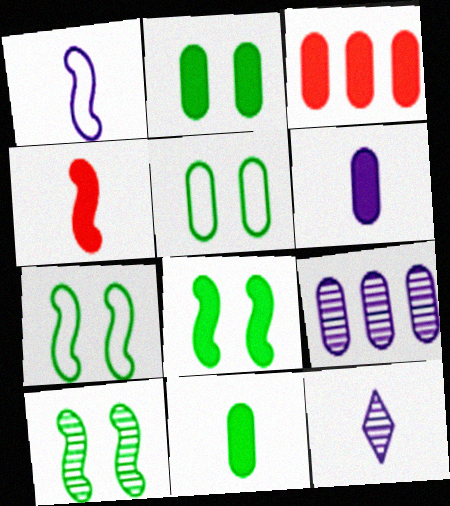[[1, 6, 12], 
[2, 3, 6], 
[3, 7, 12], 
[7, 8, 10]]